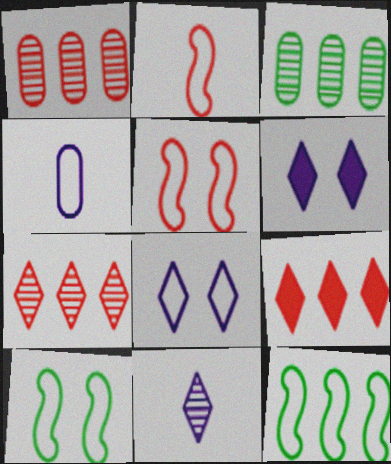[[2, 3, 6]]